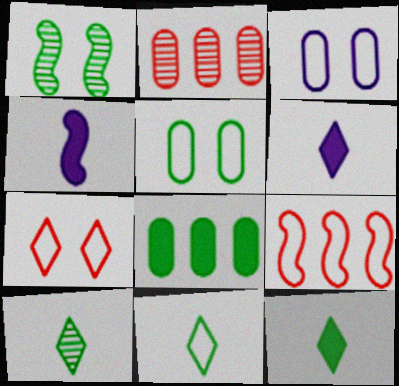[[1, 4, 9], 
[1, 8, 11], 
[3, 9, 11], 
[10, 11, 12]]